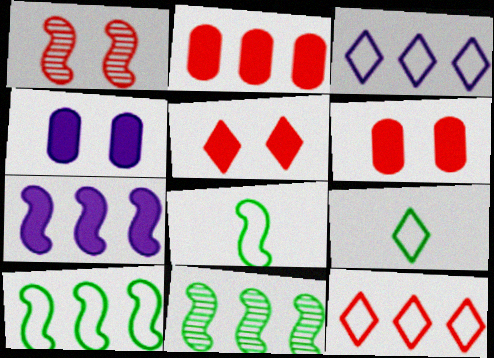[[1, 7, 8], 
[2, 3, 11]]